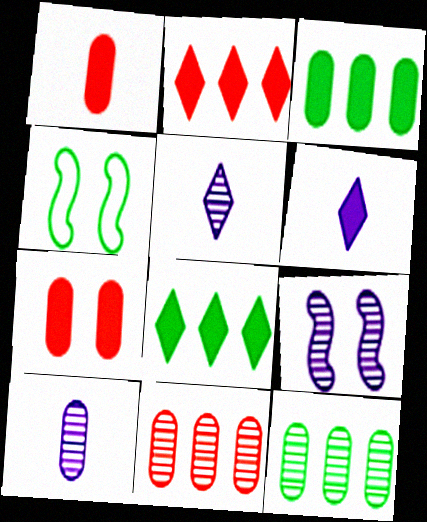[[2, 4, 10], 
[4, 6, 11]]